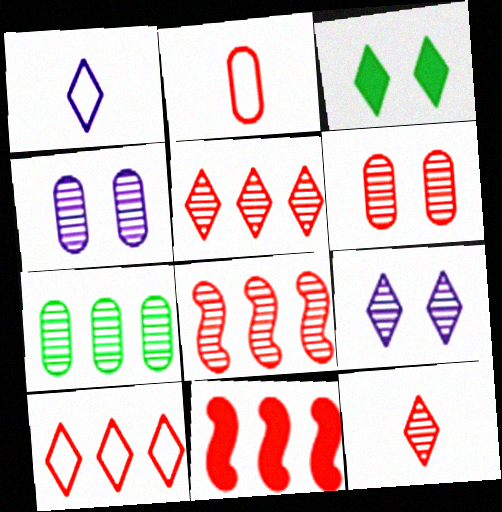[[1, 3, 5], 
[6, 8, 12]]